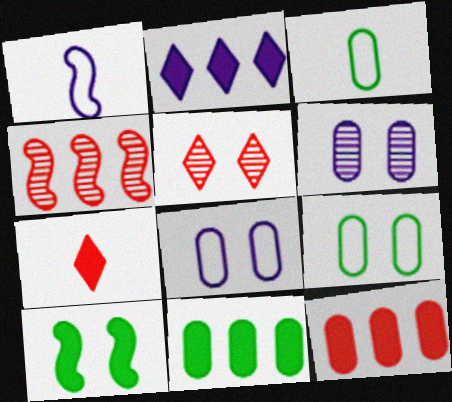[[1, 2, 6], 
[1, 4, 10], 
[1, 5, 11], 
[3, 6, 12], 
[5, 8, 10]]